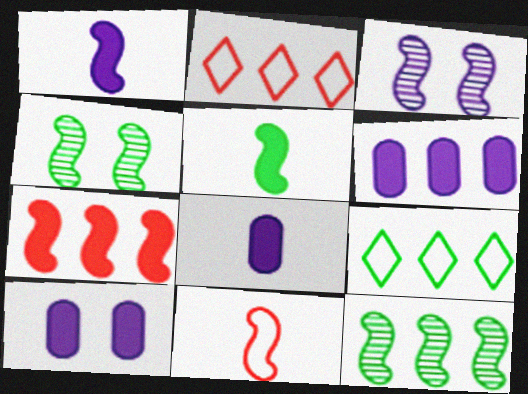[[2, 4, 8], 
[2, 6, 12], 
[6, 8, 10]]